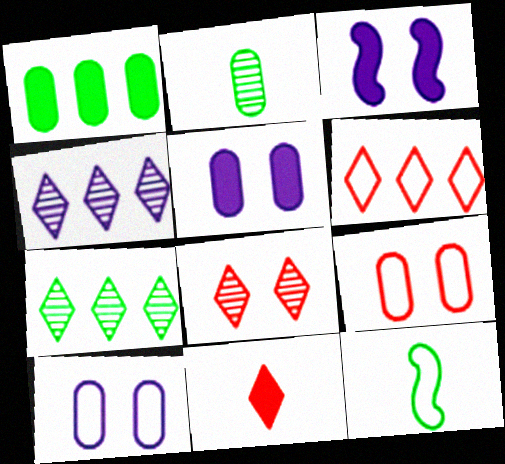[[1, 3, 11], 
[2, 3, 6], 
[6, 8, 11], 
[6, 10, 12]]